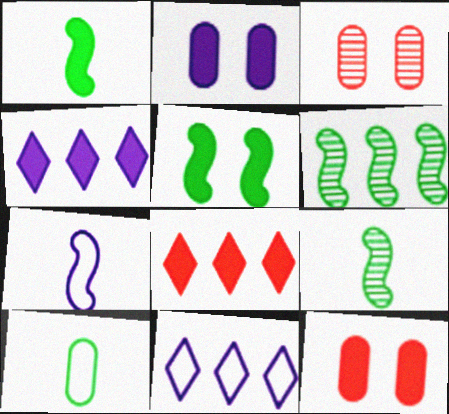[[1, 2, 8], 
[1, 3, 11], 
[1, 4, 12], 
[9, 11, 12]]